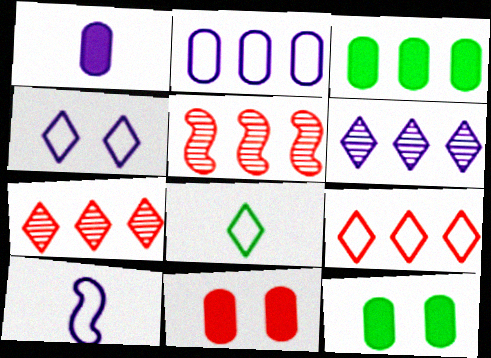[[1, 3, 11], 
[2, 4, 10], 
[4, 8, 9], 
[7, 10, 12]]